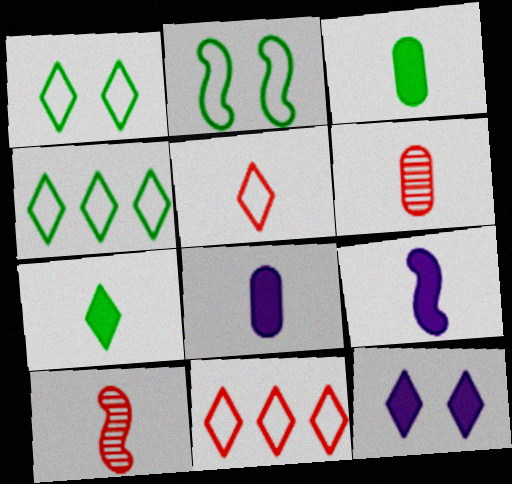[]